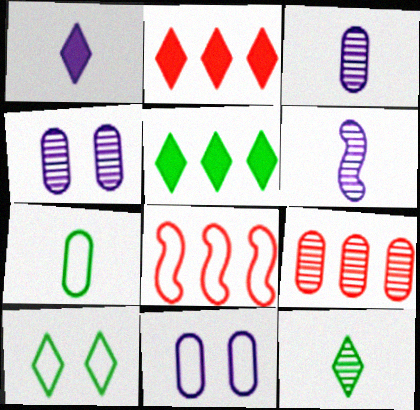[[2, 8, 9], 
[5, 10, 12]]